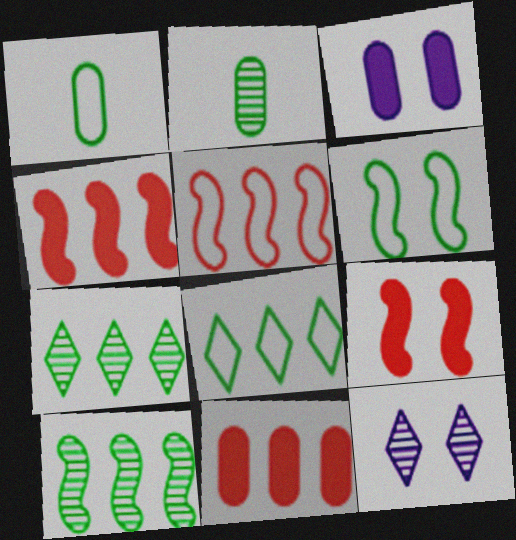[[1, 4, 12], 
[1, 6, 8]]